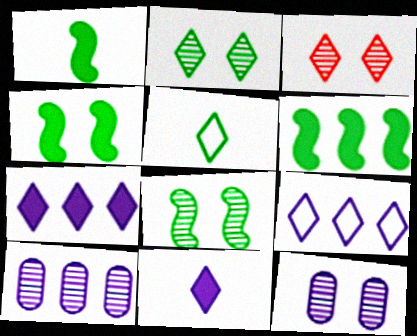[[1, 4, 6], 
[3, 5, 7], 
[3, 8, 12]]